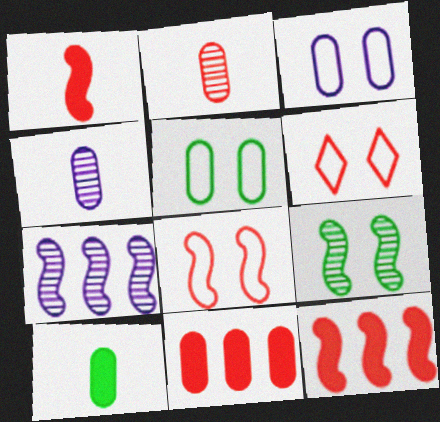[[2, 6, 12], 
[4, 5, 11], 
[6, 7, 10]]